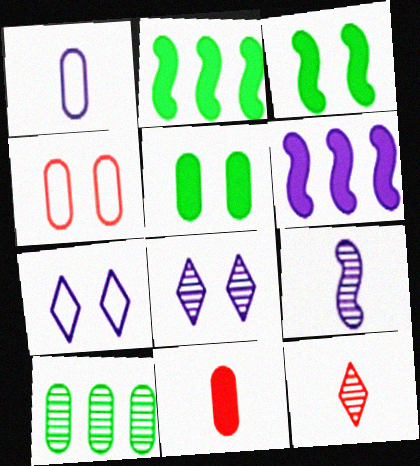[[1, 6, 8], 
[3, 4, 8]]